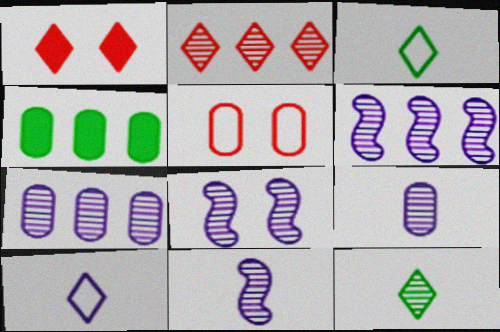[[4, 5, 9], 
[6, 8, 11]]